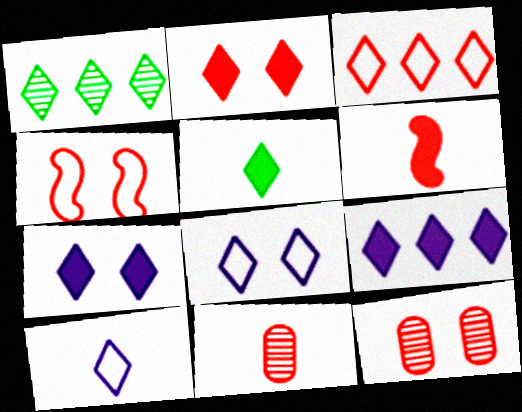[[1, 2, 10], 
[1, 3, 9], 
[2, 4, 12], 
[2, 5, 9], 
[3, 6, 12]]